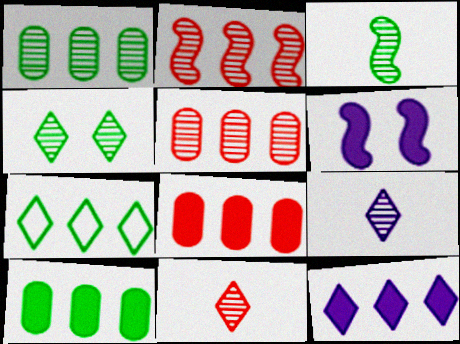[[1, 3, 4]]